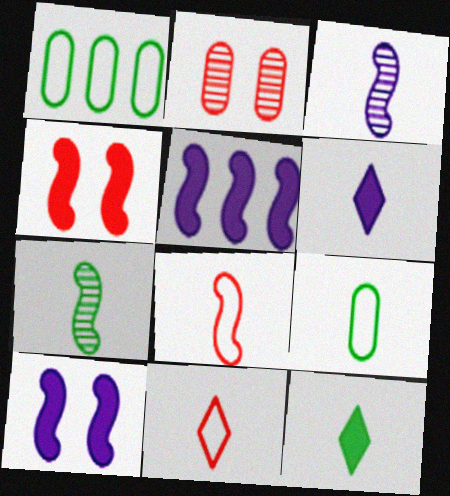[[7, 9, 12]]